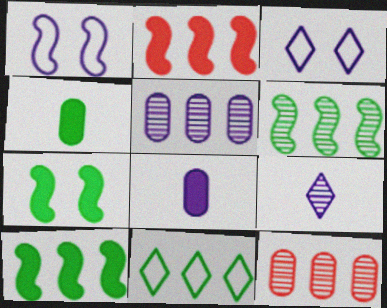[[2, 5, 11]]